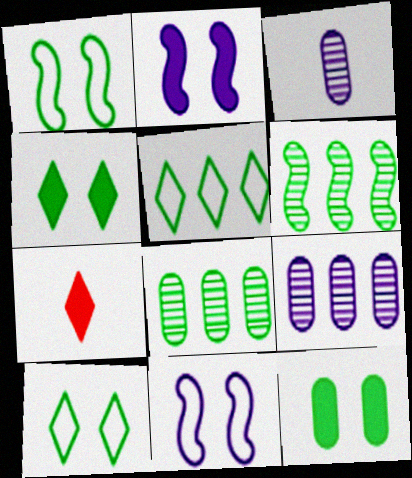[[1, 7, 9], 
[7, 8, 11]]